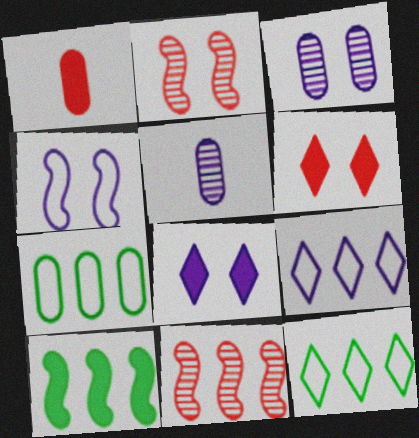[[1, 3, 7], 
[1, 8, 10], 
[3, 4, 8]]